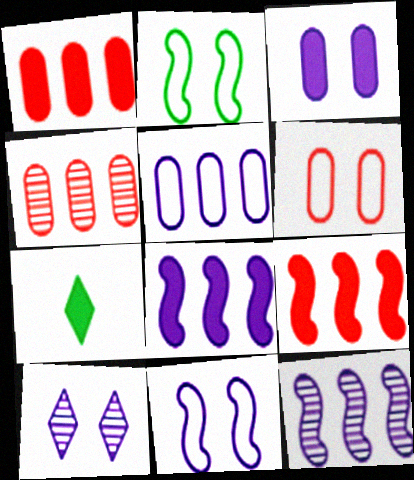[[3, 7, 9], 
[3, 10, 11], 
[4, 7, 11], 
[6, 7, 12]]